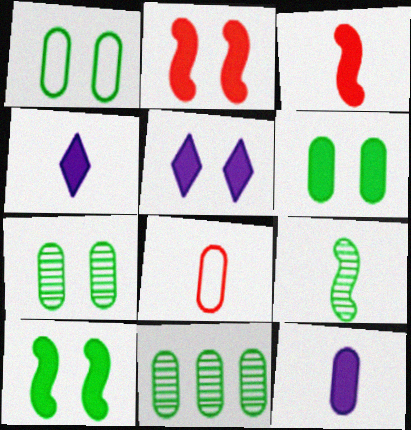[[1, 6, 7], 
[2, 5, 6], 
[4, 8, 9]]